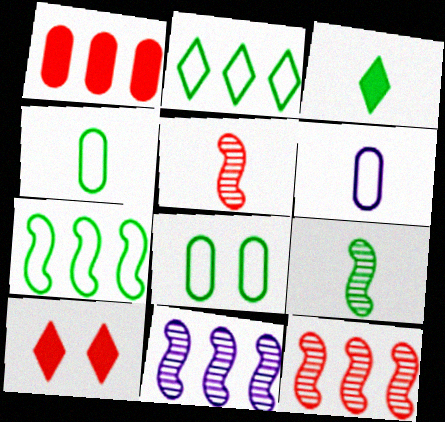[[1, 2, 11], 
[3, 4, 9], 
[3, 5, 6], 
[4, 10, 11]]